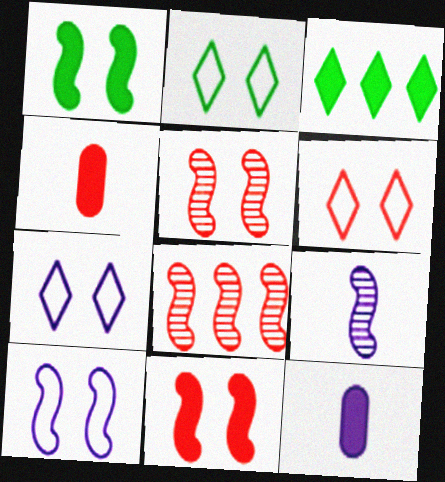[[1, 5, 10], 
[2, 6, 7], 
[2, 8, 12], 
[3, 11, 12], 
[4, 6, 8]]